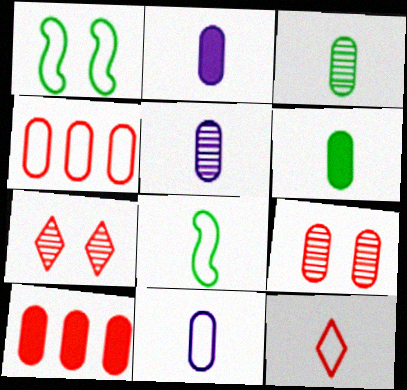[[2, 5, 11], 
[8, 11, 12]]